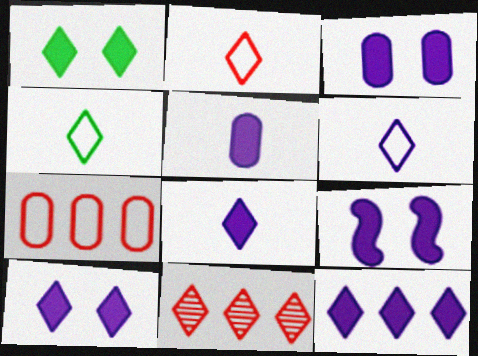[[1, 6, 11], 
[2, 4, 6], 
[3, 9, 10], 
[4, 10, 11], 
[5, 9, 12], 
[8, 10, 12]]